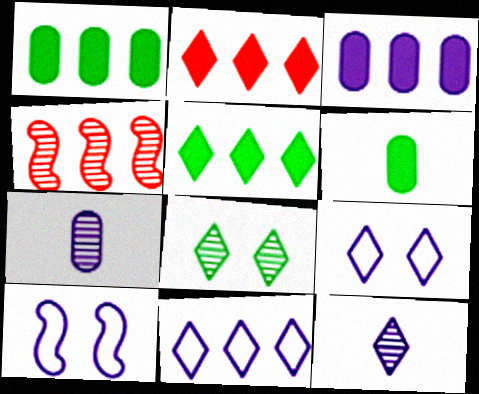[[1, 4, 11], 
[3, 10, 12], 
[4, 6, 9], 
[4, 7, 8]]